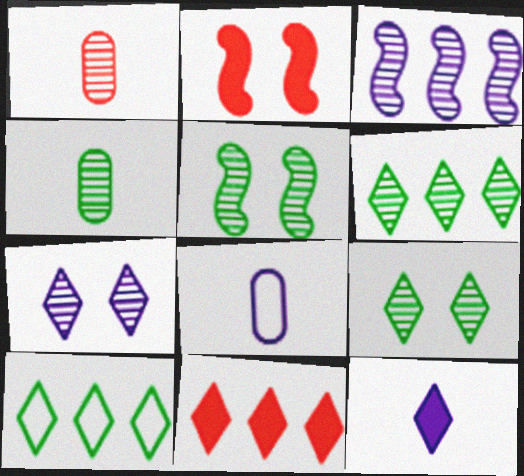[[1, 3, 9], 
[2, 6, 8], 
[4, 5, 6], 
[5, 8, 11]]